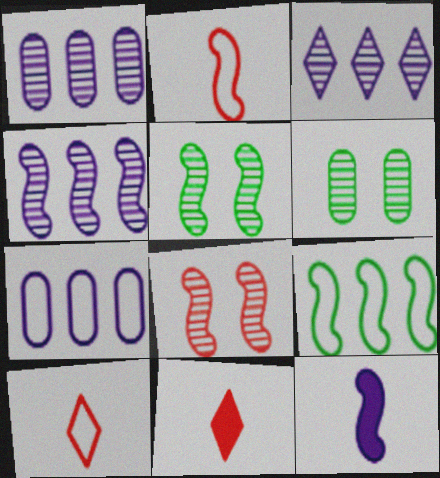[[1, 3, 4], 
[5, 7, 11], 
[8, 9, 12]]